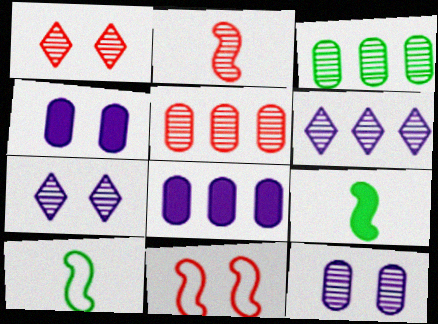[[1, 2, 5], 
[1, 8, 10], 
[2, 3, 7]]